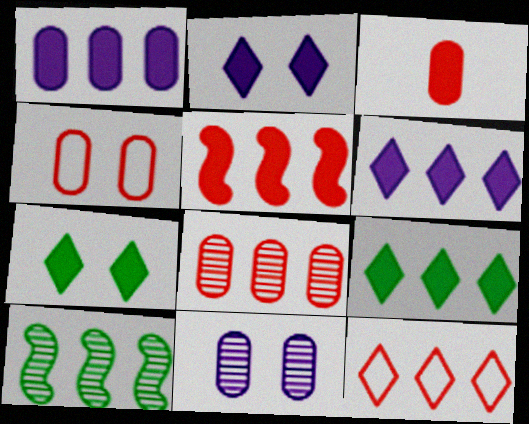[[1, 5, 9], 
[1, 10, 12], 
[3, 4, 8], 
[5, 8, 12]]